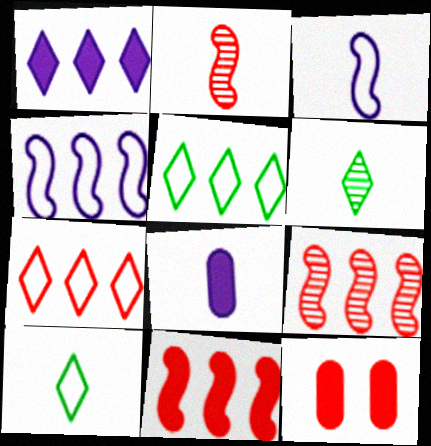[[2, 7, 12], 
[2, 8, 10], 
[4, 6, 12]]